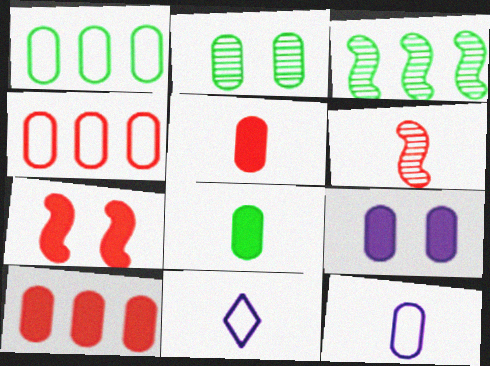[[1, 2, 8], 
[2, 10, 12], 
[6, 8, 11], 
[8, 9, 10]]